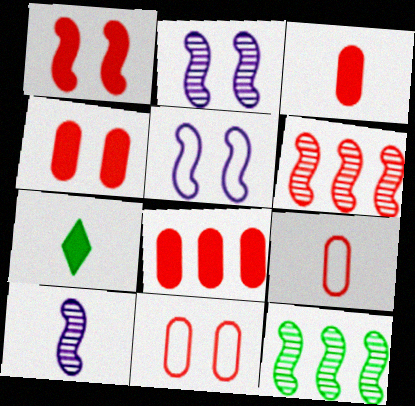[[3, 4, 8], 
[7, 9, 10]]